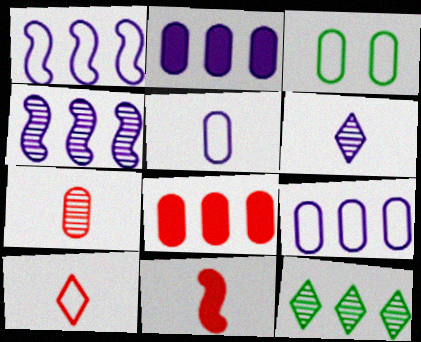[[1, 3, 10], 
[1, 8, 12], 
[2, 3, 7], 
[7, 10, 11]]